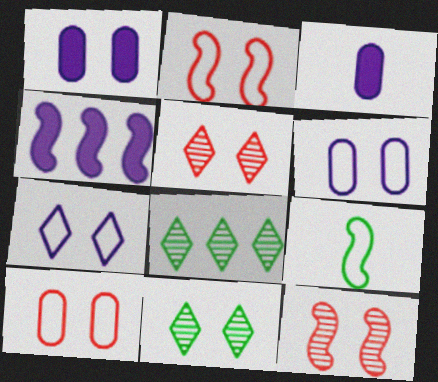[[1, 2, 11], 
[2, 3, 8], 
[4, 9, 12]]